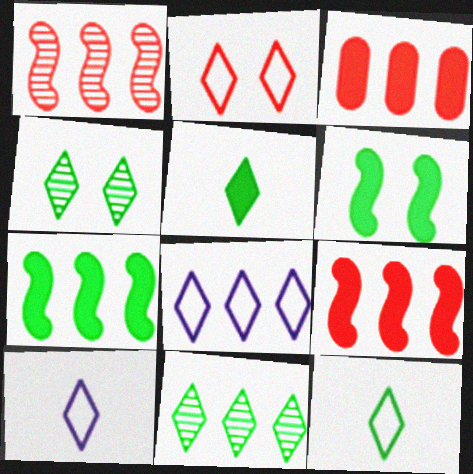[[2, 8, 12]]